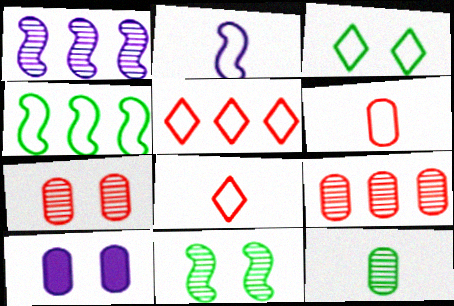[]